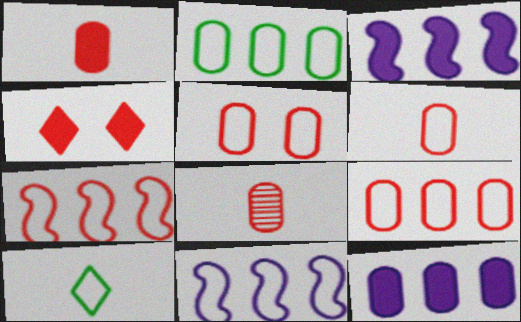[[1, 6, 8], 
[4, 7, 8], 
[5, 6, 9], 
[5, 10, 11]]